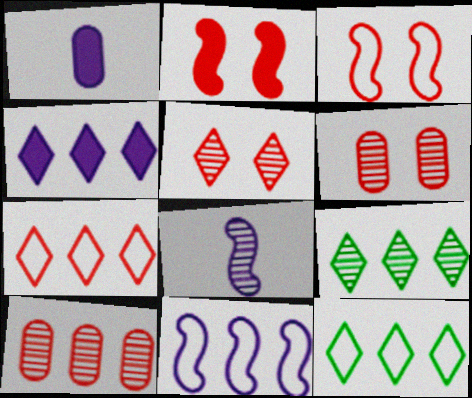[[1, 3, 9], 
[4, 7, 9], 
[6, 8, 9]]